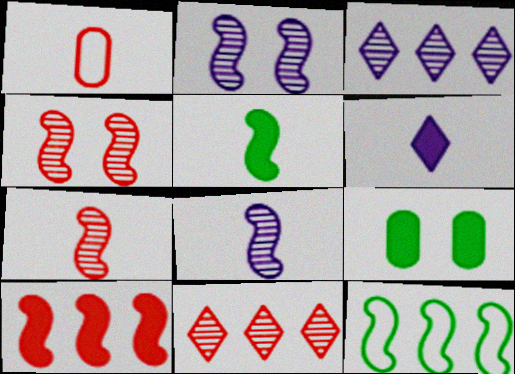[[6, 9, 10]]